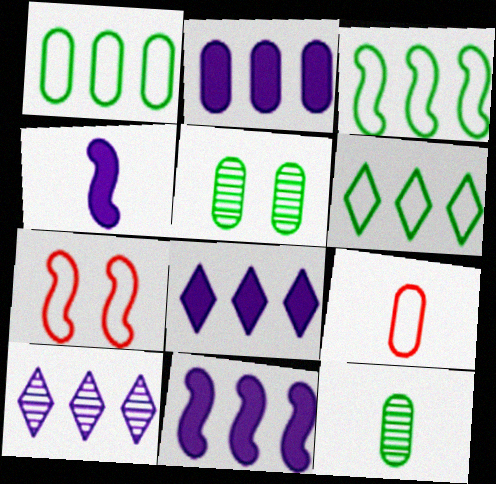[[1, 3, 6], 
[2, 5, 9], 
[2, 8, 11], 
[7, 8, 12]]